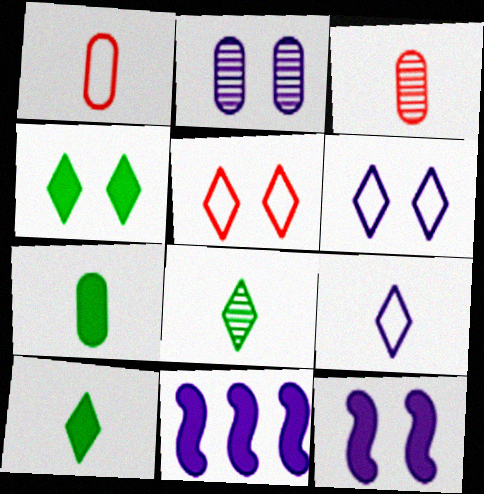[[2, 6, 12], 
[2, 9, 11]]